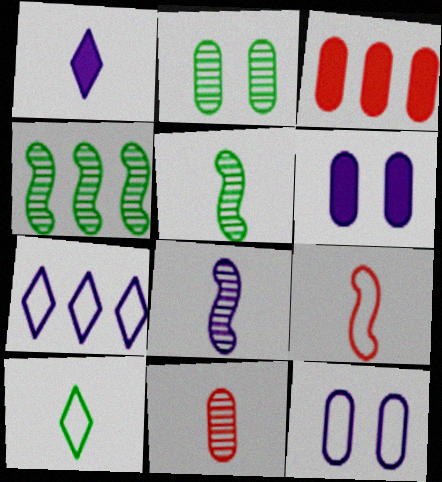[[3, 4, 7], 
[6, 7, 8]]